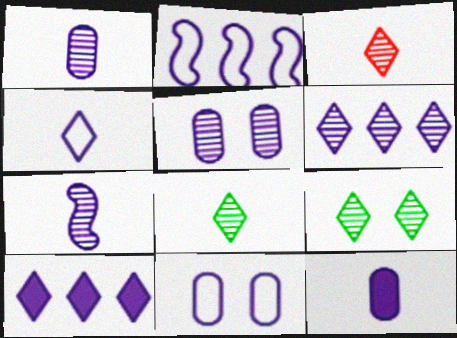[[2, 4, 11], 
[3, 6, 9], 
[4, 7, 12], 
[5, 6, 7], 
[7, 10, 11]]